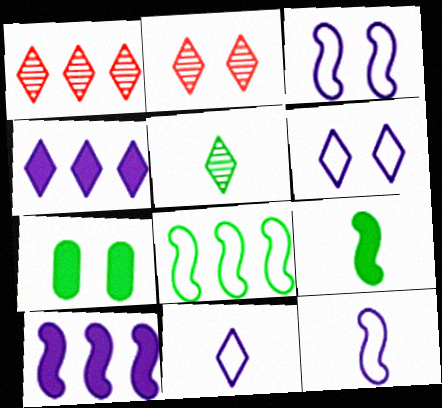[[1, 7, 12], 
[2, 3, 7], 
[5, 7, 8]]